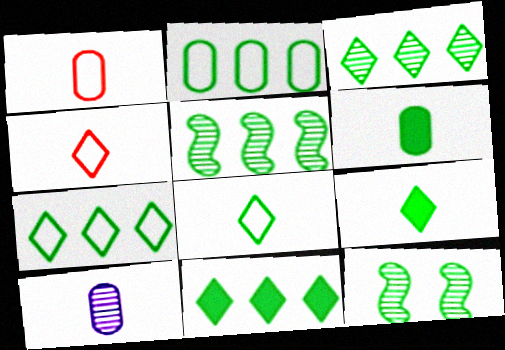[[1, 6, 10], 
[2, 5, 11], 
[2, 9, 12], 
[3, 7, 11], 
[6, 7, 12]]